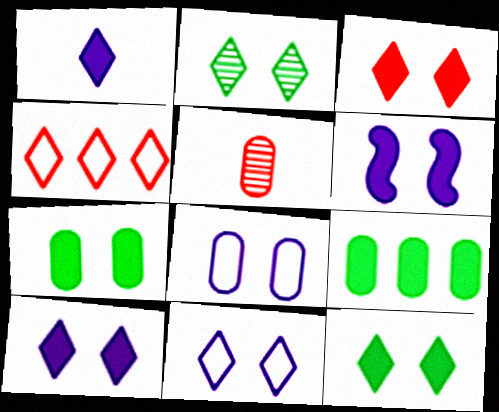[[1, 2, 4], 
[2, 3, 11], 
[3, 6, 7], 
[3, 10, 12], 
[5, 8, 9]]